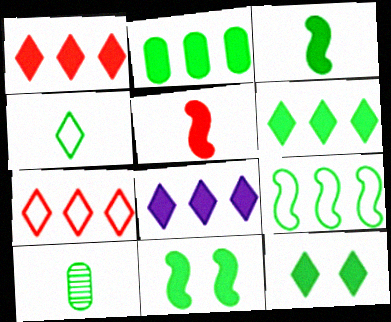[[1, 6, 8], 
[2, 3, 12], 
[3, 4, 10], 
[9, 10, 12]]